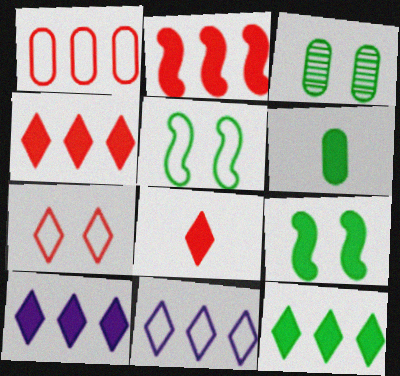[[4, 10, 12], 
[6, 9, 12]]